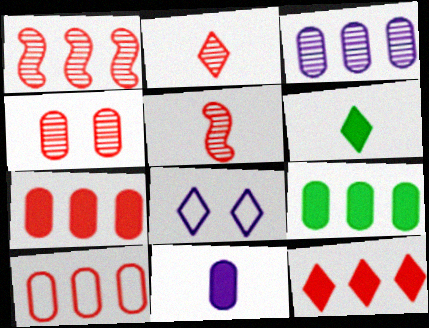[[1, 2, 4], 
[1, 10, 12], 
[3, 9, 10], 
[5, 8, 9]]